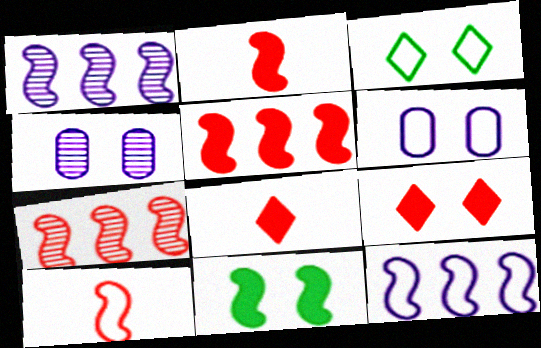[[1, 10, 11]]